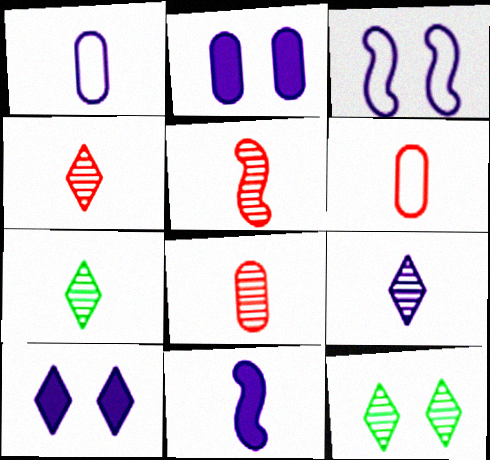[[1, 9, 11], 
[4, 5, 8], 
[4, 7, 9], 
[6, 7, 11]]